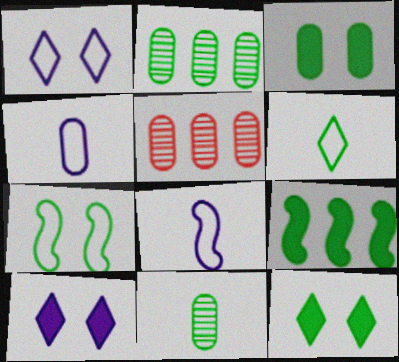[[3, 4, 5], 
[5, 8, 12]]